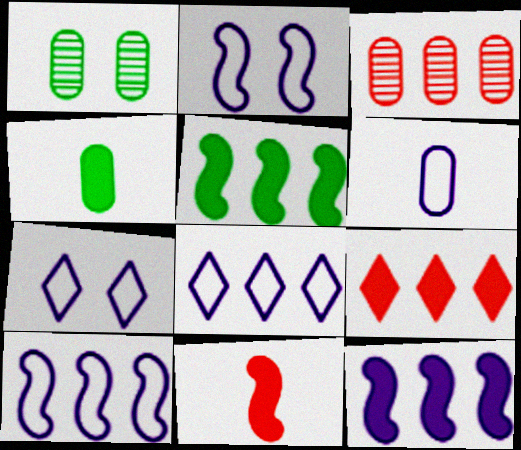[[1, 8, 11], 
[2, 6, 8], 
[3, 5, 8], 
[6, 7, 10]]